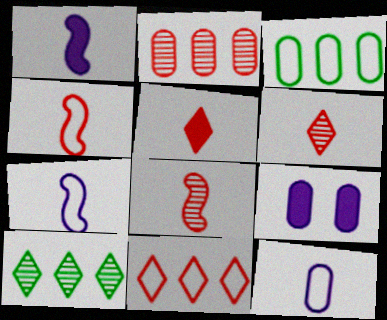[[4, 9, 10]]